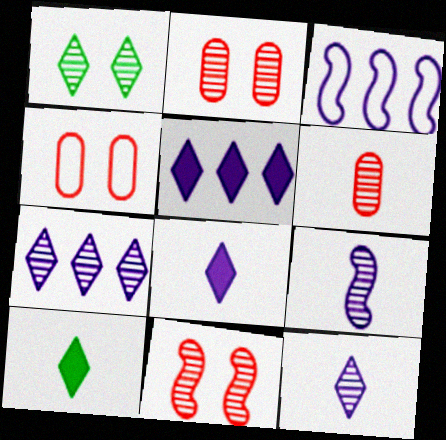[[2, 3, 10]]